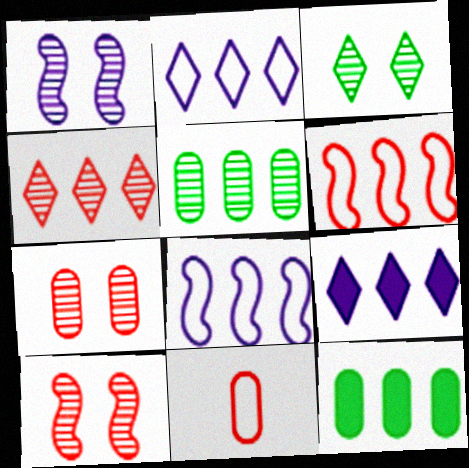[[1, 3, 7], 
[4, 8, 12], 
[5, 6, 9]]